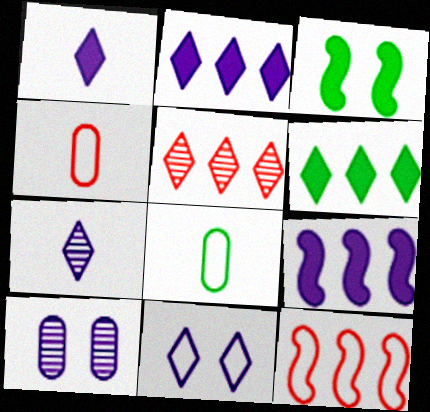[[2, 7, 11], 
[8, 11, 12]]